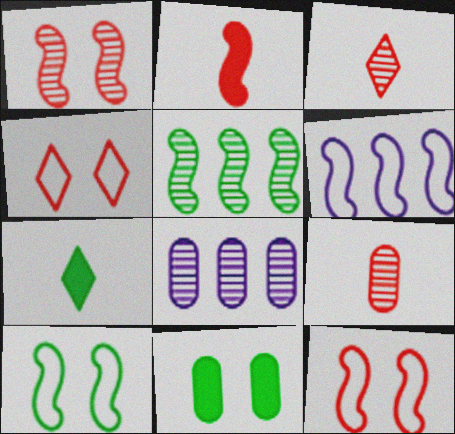[[3, 6, 11], 
[7, 8, 12]]